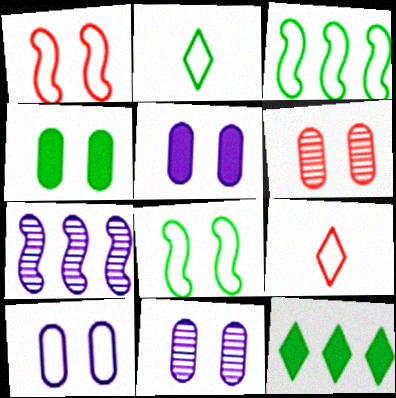[[3, 9, 10], 
[4, 6, 10], 
[4, 7, 9], 
[5, 10, 11]]